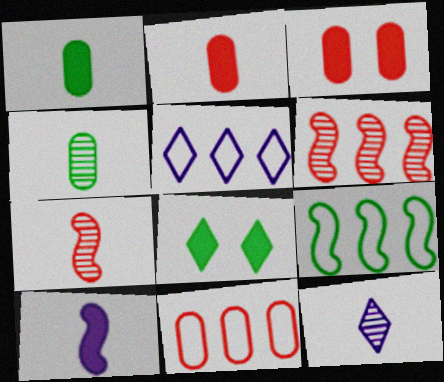[[3, 9, 12], 
[4, 7, 12], 
[4, 8, 9], 
[5, 9, 11]]